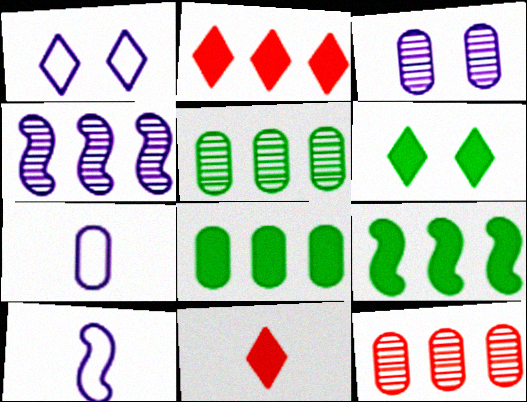[[6, 10, 12]]